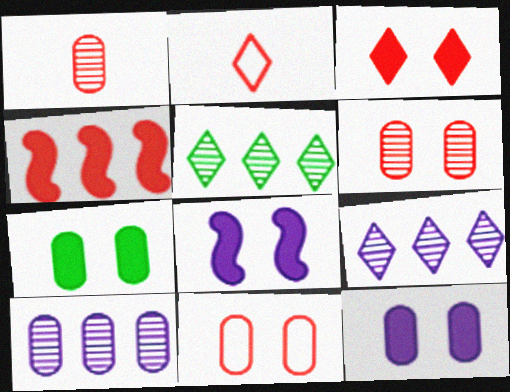[[2, 4, 6], 
[3, 7, 8]]